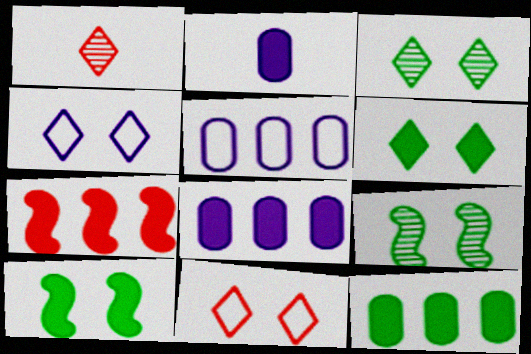[[1, 5, 10], 
[2, 6, 7]]